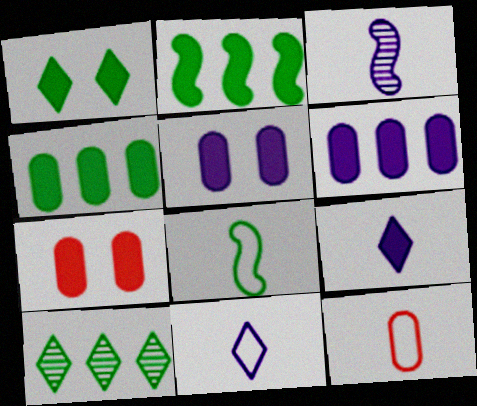[[2, 7, 9], 
[8, 11, 12]]